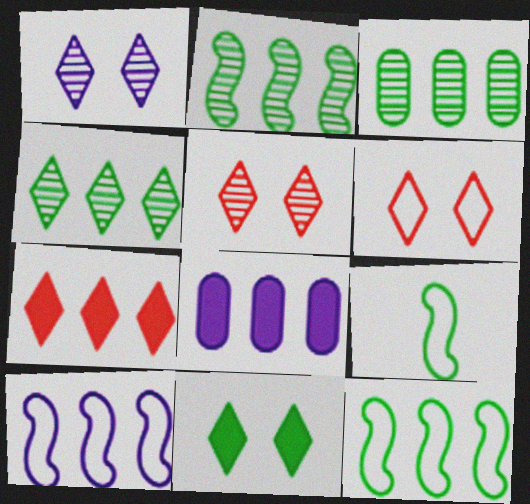[[1, 6, 11], 
[2, 3, 4], 
[3, 7, 10], 
[3, 9, 11], 
[5, 8, 9]]